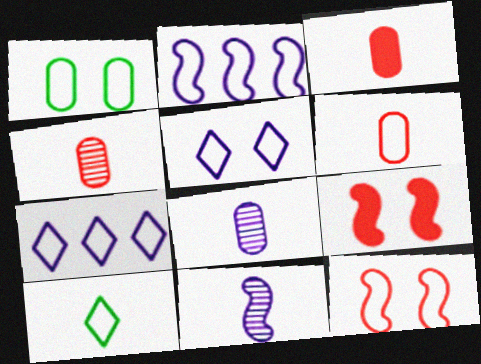[[1, 5, 12], 
[3, 4, 6], 
[3, 10, 11]]